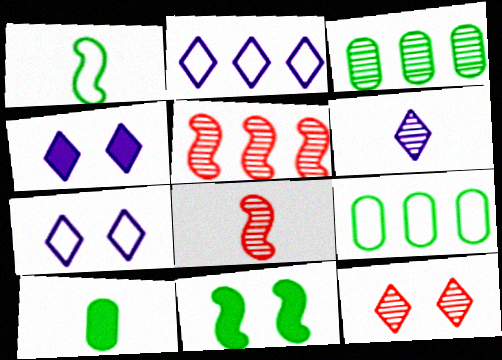[[2, 4, 6], 
[4, 8, 9], 
[5, 7, 10]]